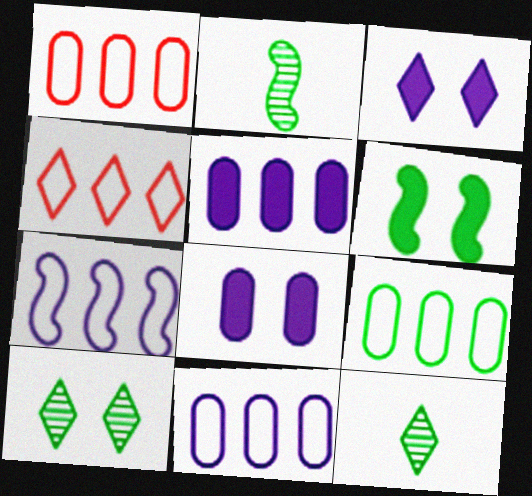[[1, 2, 3], 
[1, 9, 11], 
[2, 4, 8], 
[3, 4, 12], 
[4, 7, 9], 
[6, 9, 12]]